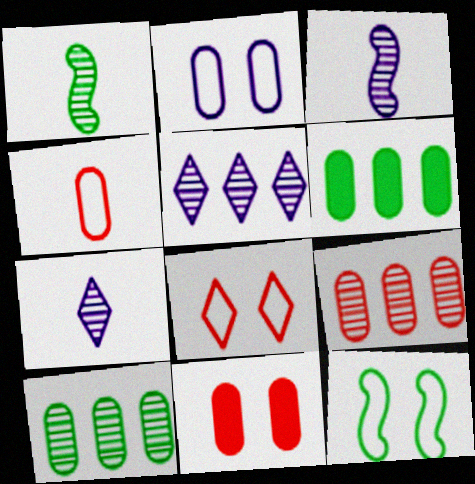[[2, 8, 12], 
[3, 6, 8], 
[4, 9, 11]]